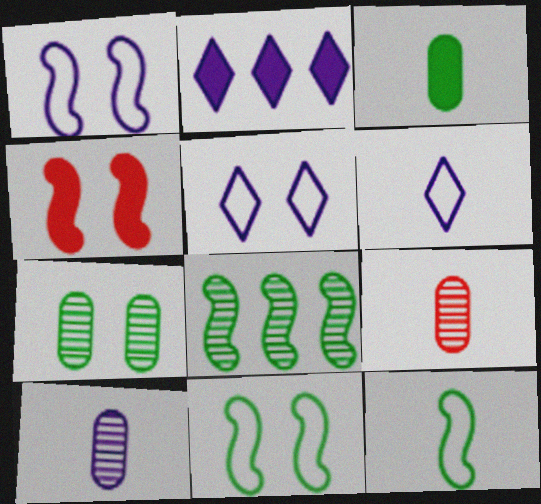[[1, 2, 10], 
[2, 3, 4], 
[2, 9, 11], 
[4, 5, 7]]